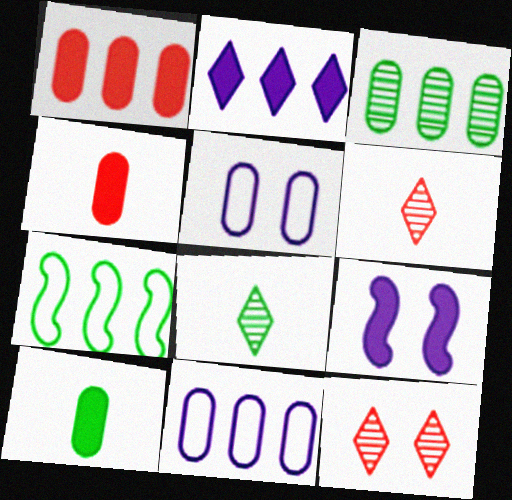[[1, 3, 11], 
[3, 4, 5]]